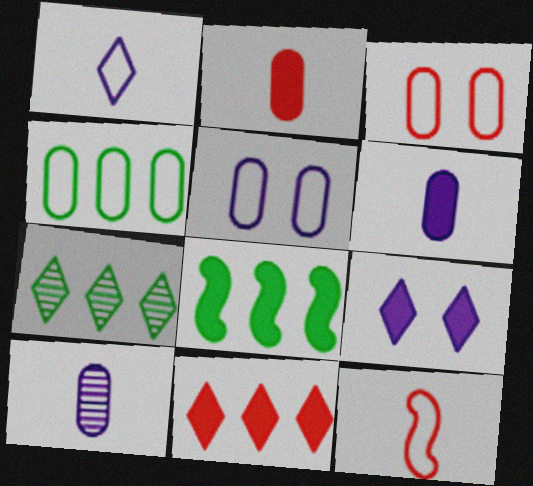[[2, 8, 9], 
[4, 7, 8]]